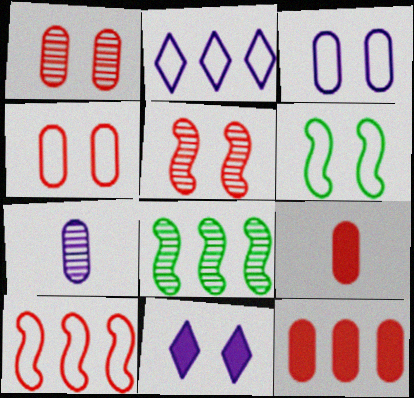[[1, 6, 11], 
[2, 8, 12]]